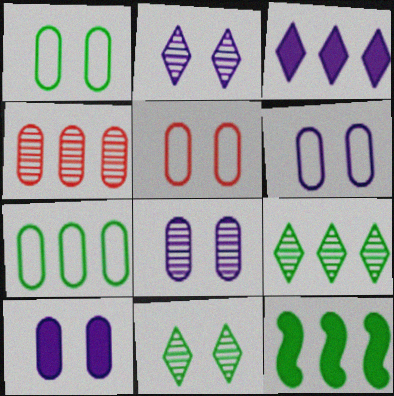[[1, 5, 6], 
[6, 8, 10], 
[7, 9, 12]]